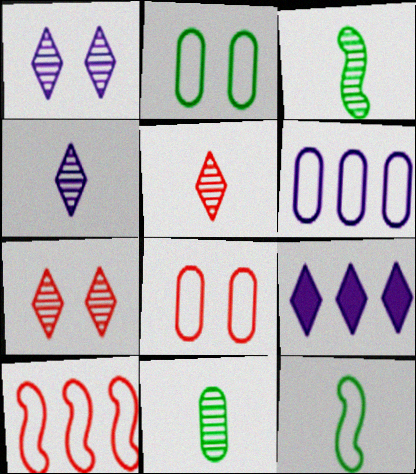[[3, 8, 9]]